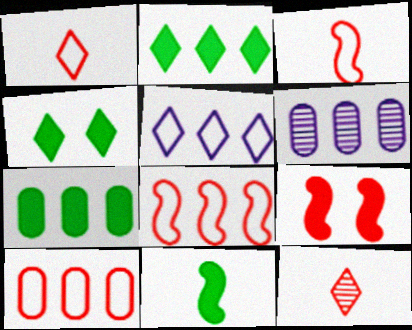[[2, 6, 8], 
[3, 4, 6], 
[4, 5, 12], 
[4, 7, 11], 
[6, 7, 10], 
[9, 10, 12]]